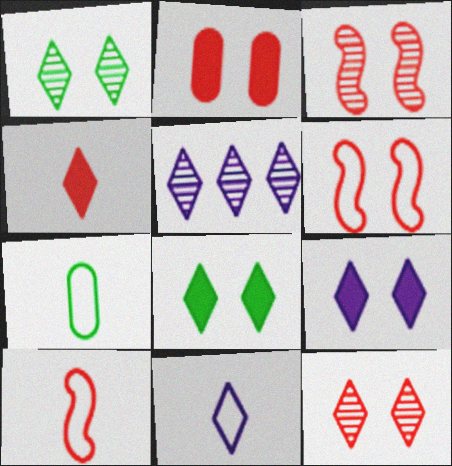[[2, 6, 12], 
[5, 9, 11], 
[7, 10, 11]]